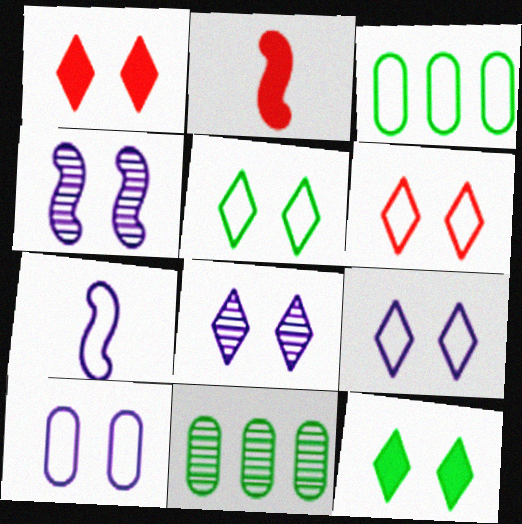[[1, 5, 8], 
[1, 7, 11], 
[2, 3, 8], 
[2, 9, 11], 
[3, 6, 7], 
[5, 6, 9], 
[6, 8, 12]]